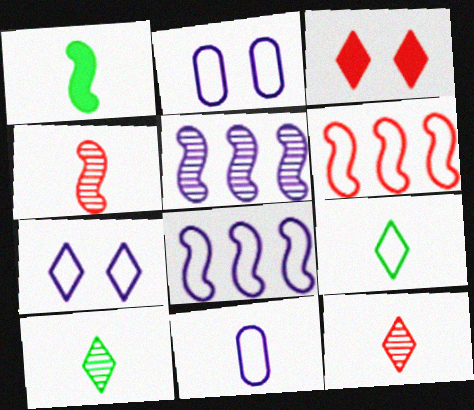[[1, 11, 12], 
[2, 6, 9], 
[7, 8, 11]]